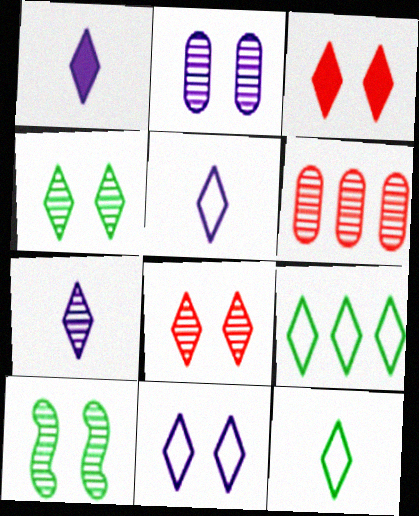[[1, 5, 7], 
[1, 8, 9], 
[2, 8, 10], 
[3, 4, 11], 
[3, 7, 9], 
[6, 7, 10]]